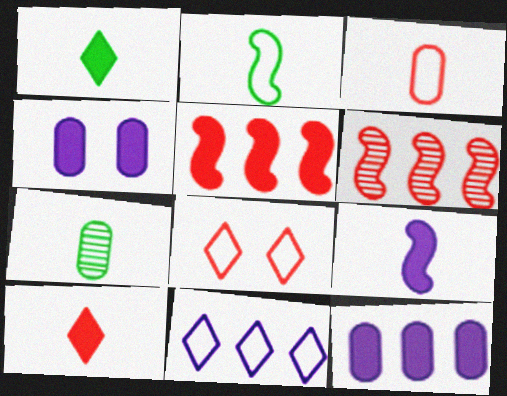[[1, 2, 7], 
[1, 4, 5]]